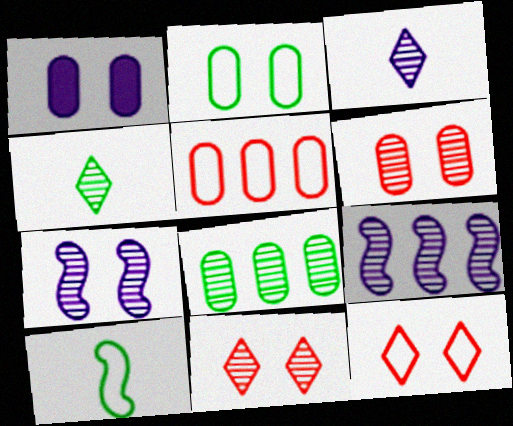[[1, 2, 6], 
[4, 6, 9]]